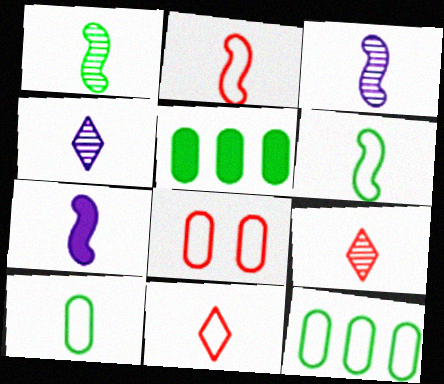[[1, 2, 7], 
[7, 9, 10]]